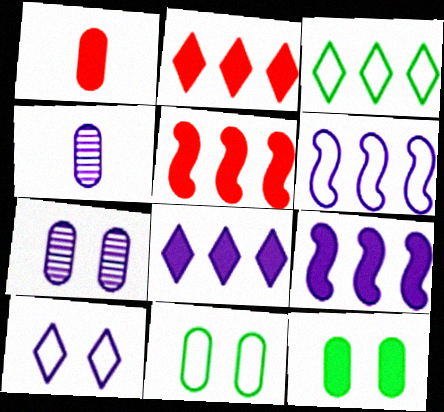[[4, 9, 10]]